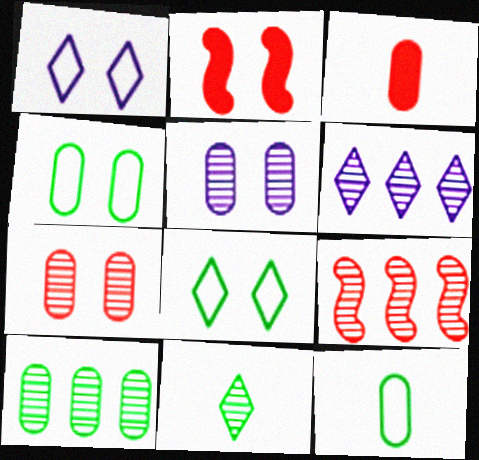[[2, 5, 8], 
[2, 6, 12], 
[5, 9, 11], 
[6, 9, 10]]